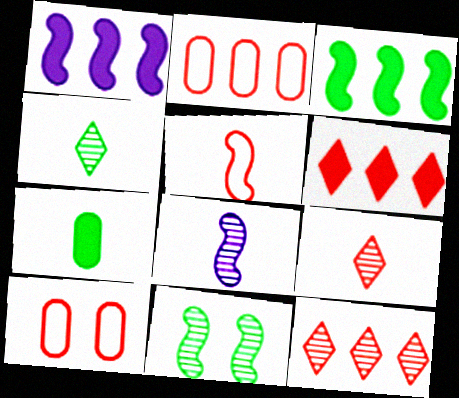[[1, 4, 10], 
[1, 5, 11]]